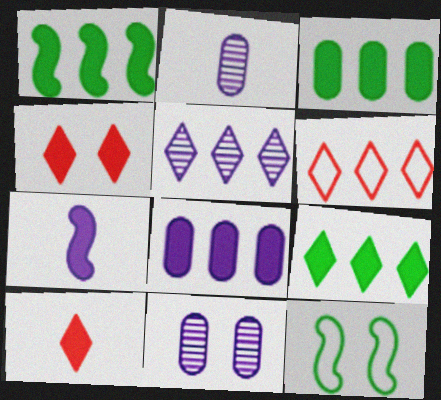[[1, 3, 9], 
[3, 4, 7], 
[4, 11, 12], 
[5, 6, 9]]